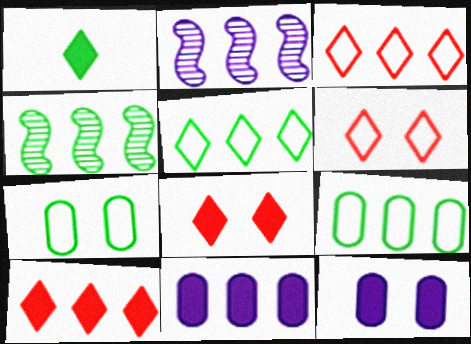[[1, 4, 7], 
[2, 9, 10], 
[3, 4, 11]]